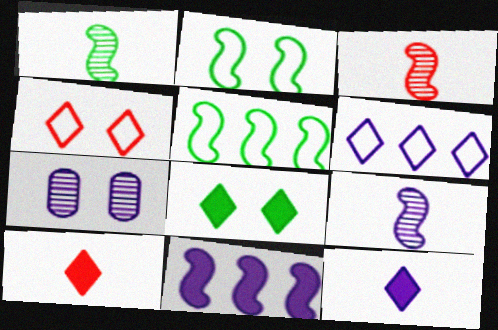[[1, 3, 9], 
[2, 3, 11], 
[5, 7, 10]]